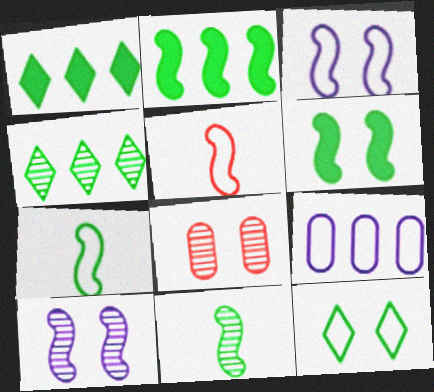[[2, 5, 10], 
[5, 9, 12]]